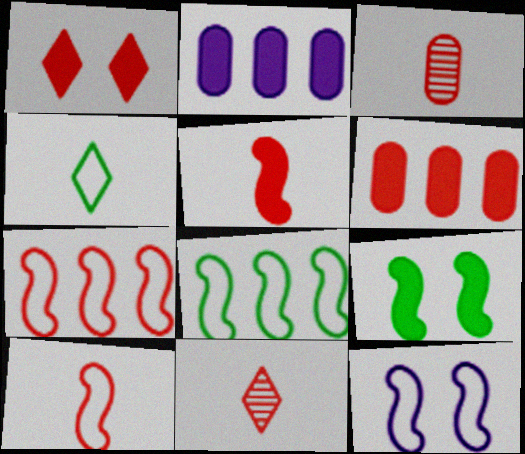[[1, 3, 7], 
[1, 5, 6], 
[8, 10, 12]]